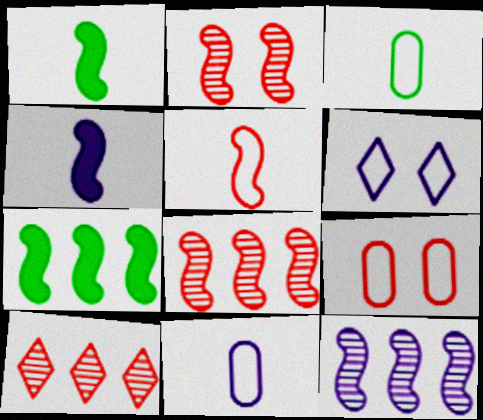[]